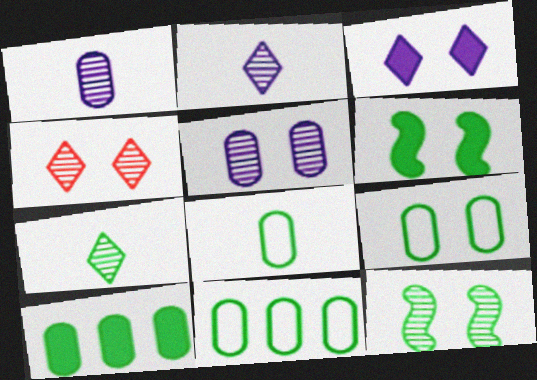[[4, 5, 12], 
[6, 7, 11], 
[8, 9, 11]]